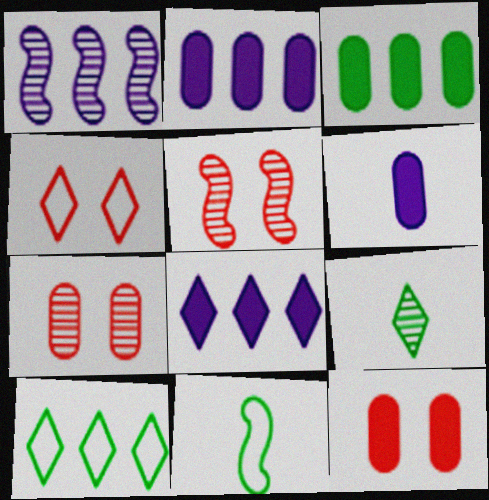[[1, 7, 9], 
[3, 6, 12], 
[4, 5, 12], 
[4, 8, 9], 
[5, 6, 10], 
[7, 8, 11]]